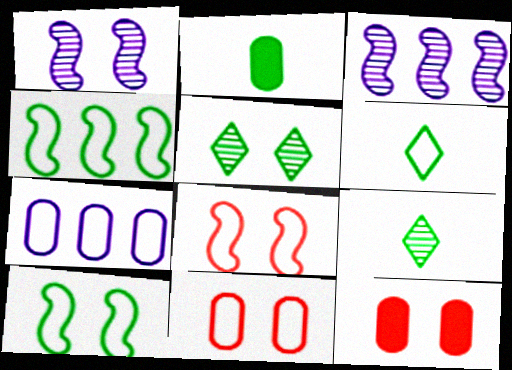[[2, 4, 5], 
[3, 6, 12], 
[6, 7, 8]]